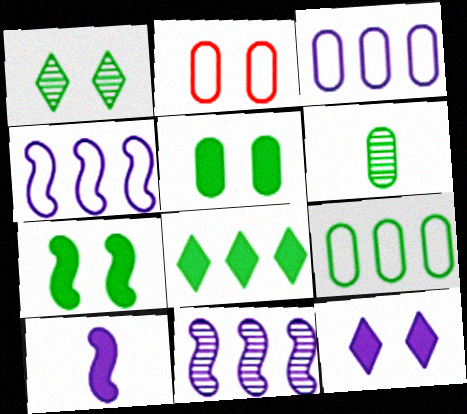[[5, 6, 9]]